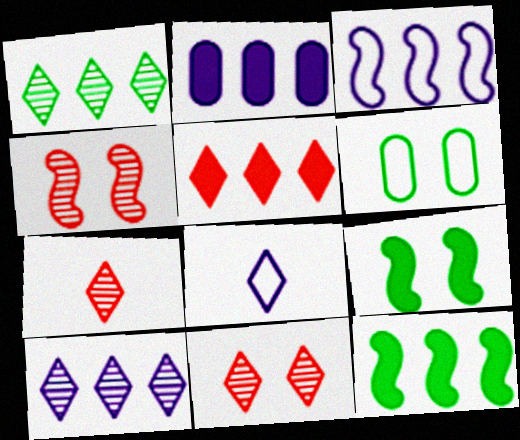[[2, 3, 10], 
[2, 5, 12]]